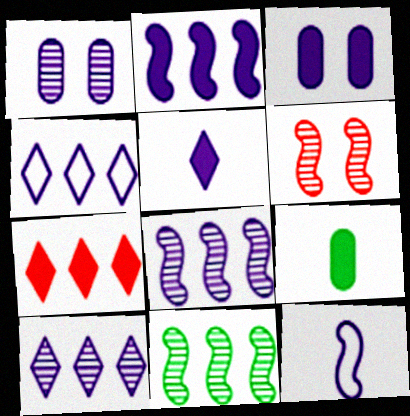[[2, 3, 5], 
[3, 10, 12], 
[4, 6, 9]]